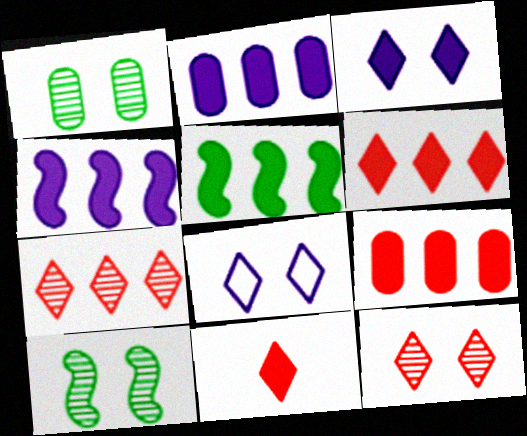[[2, 5, 6]]